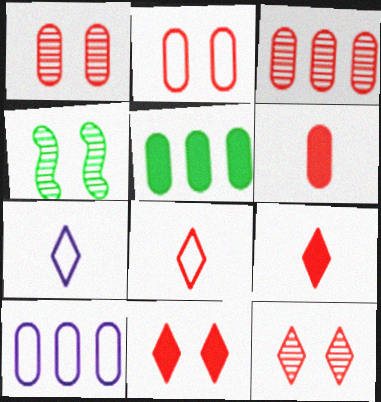[[2, 3, 6], 
[3, 5, 10], 
[4, 9, 10]]